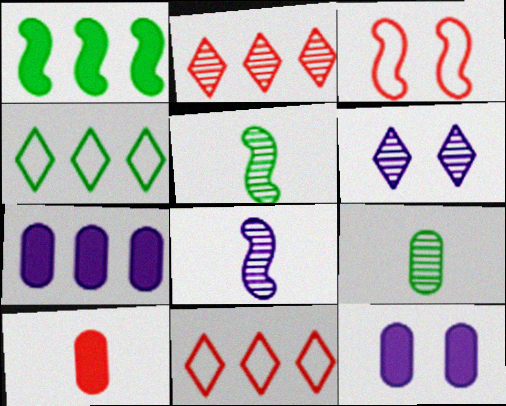[[1, 3, 8], 
[2, 3, 10], 
[5, 11, 12]]